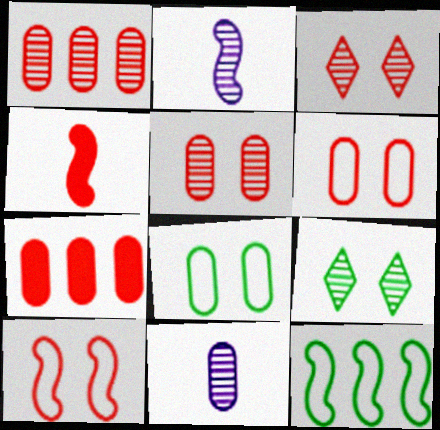[[1, 2, 9], 
[7, 8, 11]]